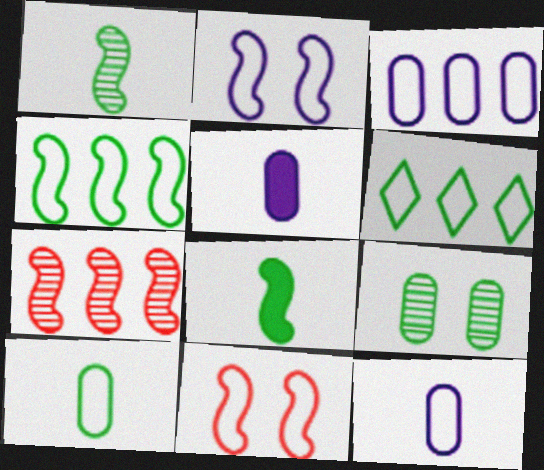[[2, 7, 8], 
[6, 8, 9], 
[6, 11, 12]]